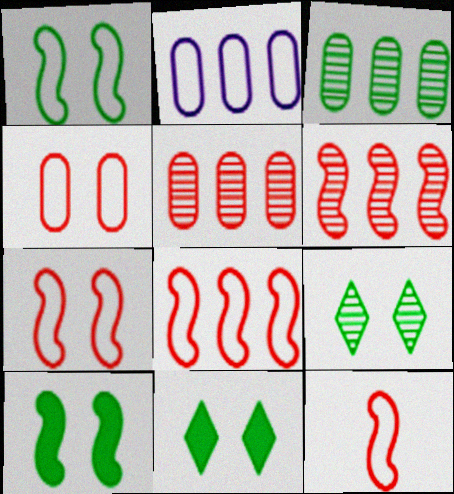[[7, 8, 12]]